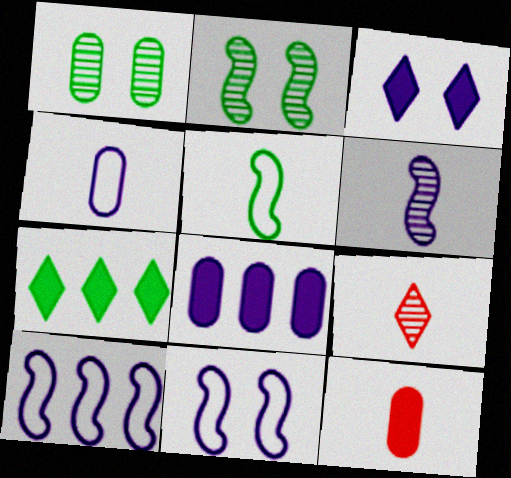[[1, 5, 7]]